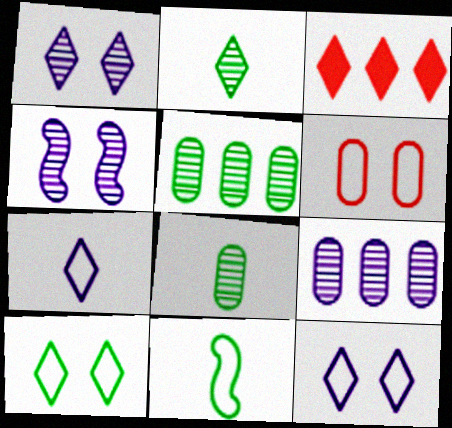[[2, 3, 12]]